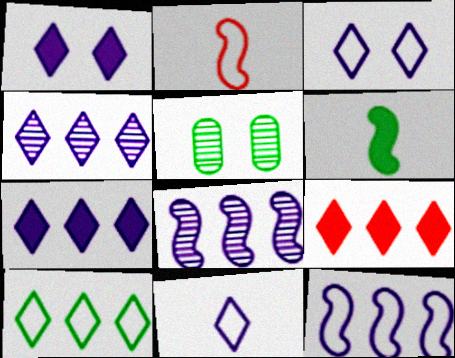[[1, 4, 11], 
[2, 5, 7], 
[4, 9, 10], 
[5, 6, 10]]